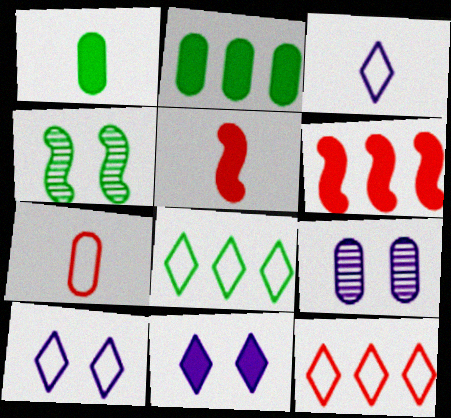[[1, 4, 8], 
[1, 6, 11], 
[2, 5, 11], 
[2, 7, 9], 
[5, 8, 9]]